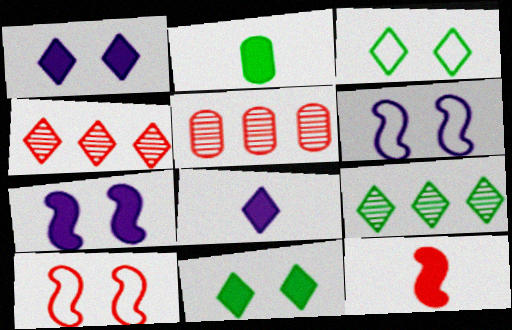[[2, 4, 6], 
[2, 8, 12], 
[3, 4, 8]]